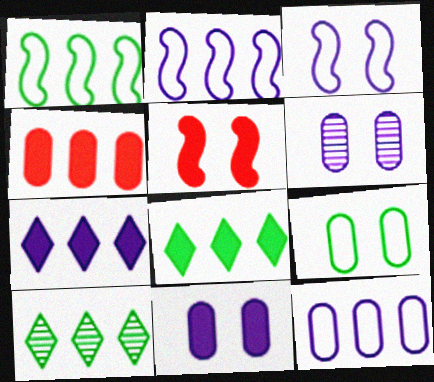[[2, 4, 10]]